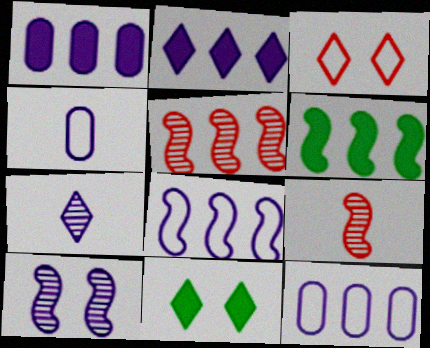[[2, 4, 10], 
[4, 5, 11], 
[5, 6, 8], 
[9, 11, 12]]